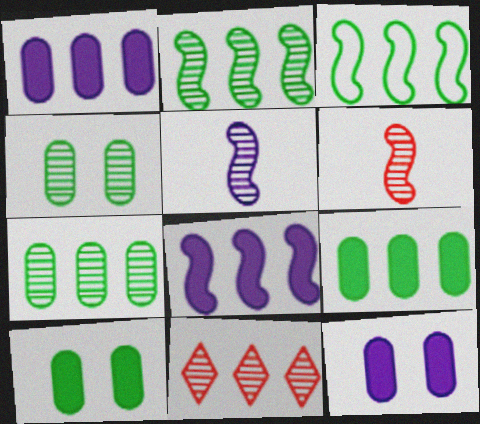[[1, 3, 11], 
[4, 5, 11]]